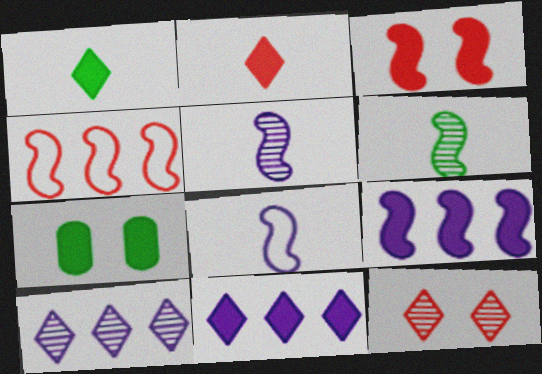[[2, 7, 9]]